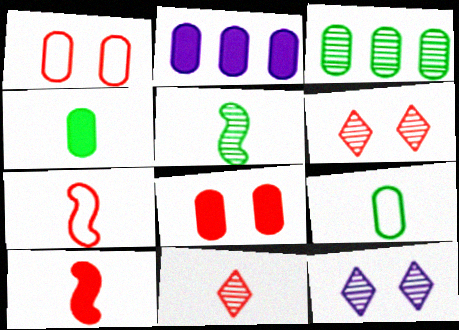[[2, 4, 8]]